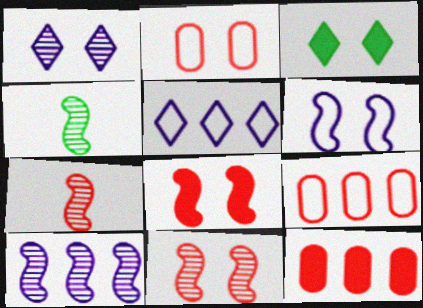[[4, 10, 11]]